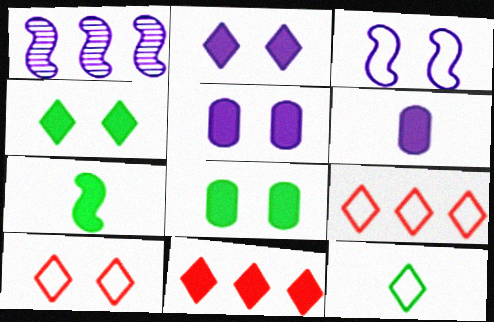[[5, 7, 11]]